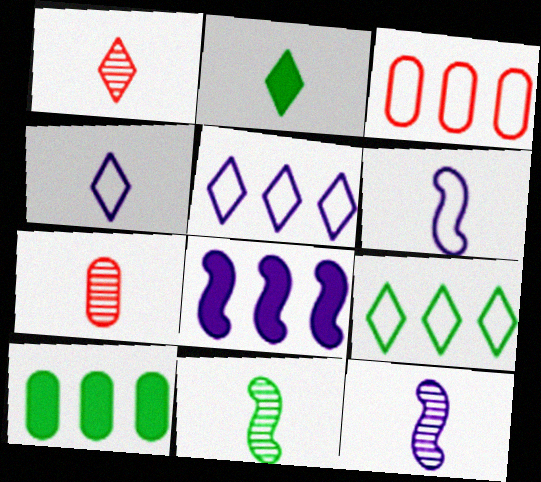[[1, 2, 4], 
[2, 6, 7]]